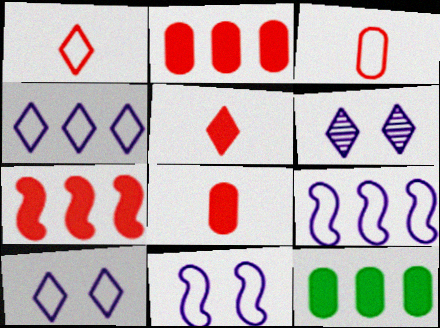[]